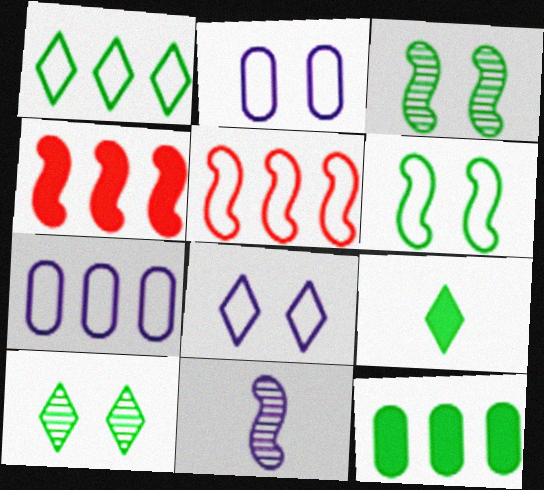[[1, 5, 7], 
[1, 9, 10], 
[4, 6, 11]]